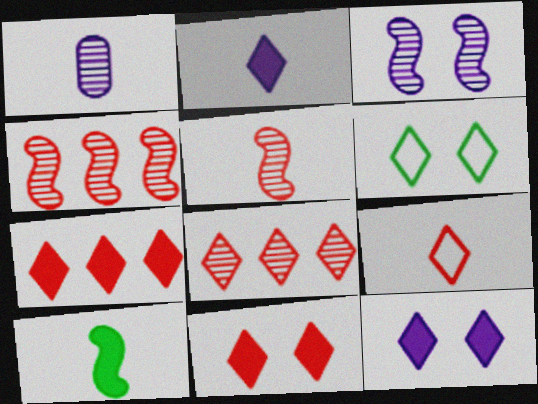[[1, 9, 10], 
[2, 6, 8], 
[8, 9, 11]]